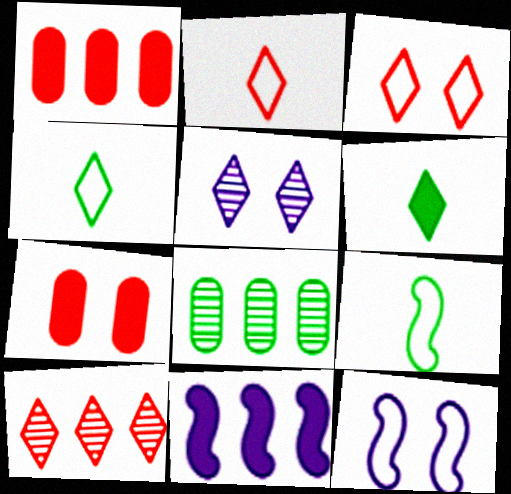[[1, 5, 9], 
[6, 7, 11]]